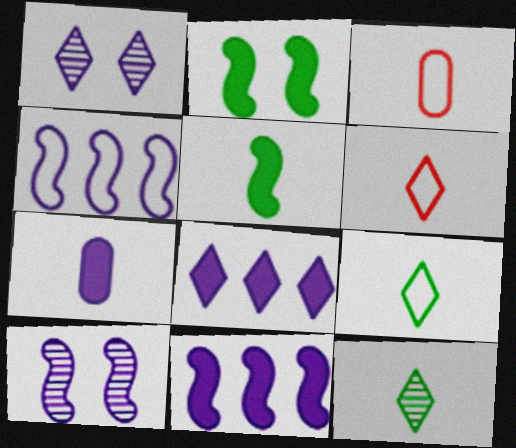[[1, 4, 7]]